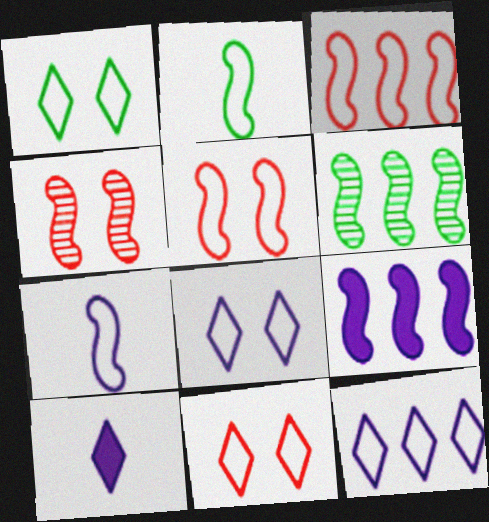[[1, 8, 11], 
[2, 4, 9], 
[3, 6, 9]]